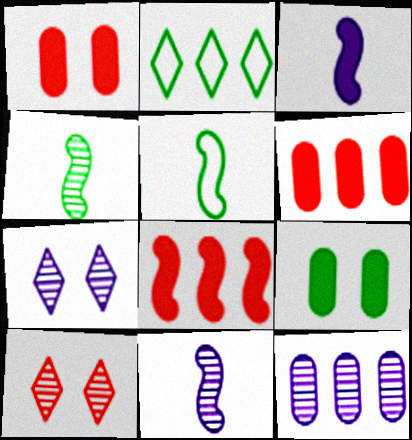[[1, 2, 11], 
[2, 4, 9], 
[2, 8, 12], 
[4, 10, 12], 
[5, 6, 7], 
[7, 11, 12]]